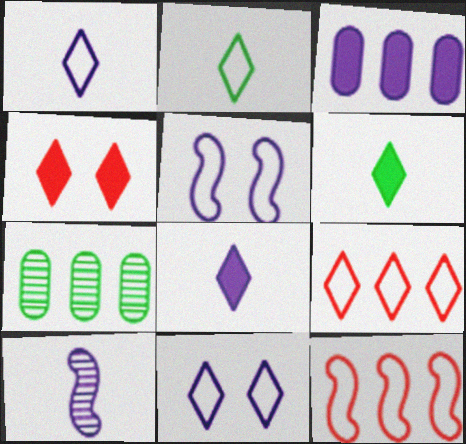[[2, 9, 11], 
[3, 10, 11]]